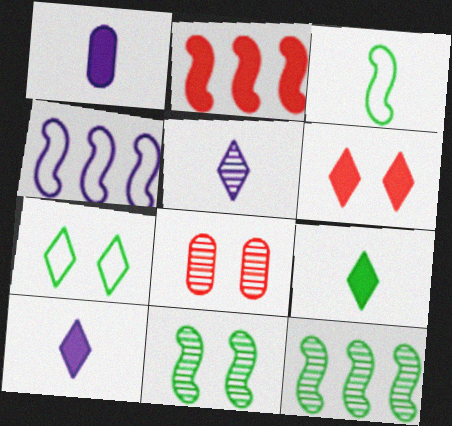[[2, 4, 12], 
[4, 8, 9], 
[5, 8, 12]]